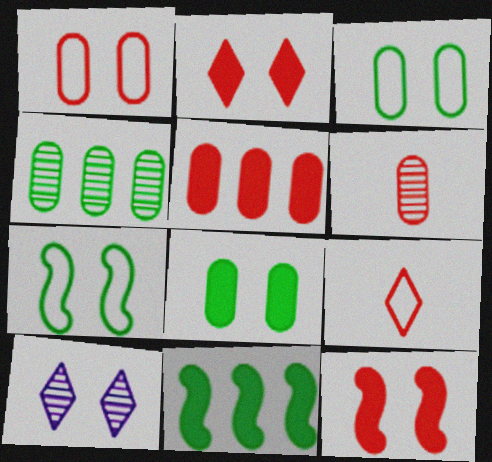[[1, 5, 6], 
[3, 10, 12]]